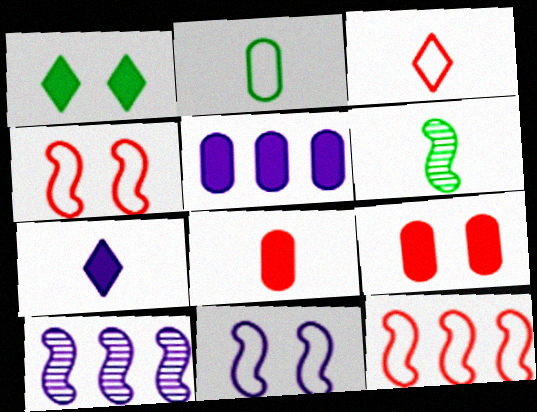[]